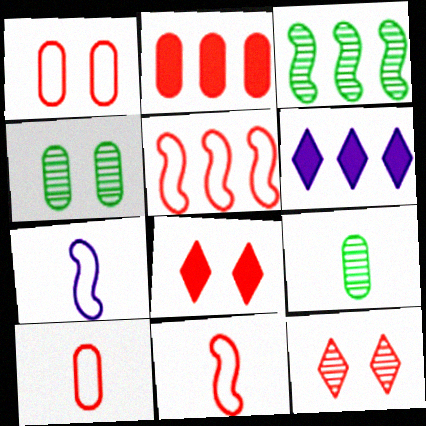[[2, 11, 12], 
[4, 6, 11]]